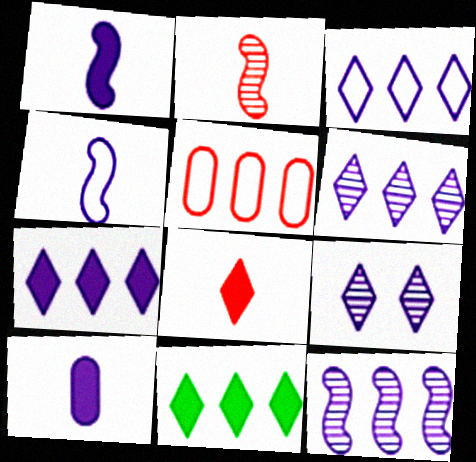[[3, 6, 7], 
[5, 11, 12]]